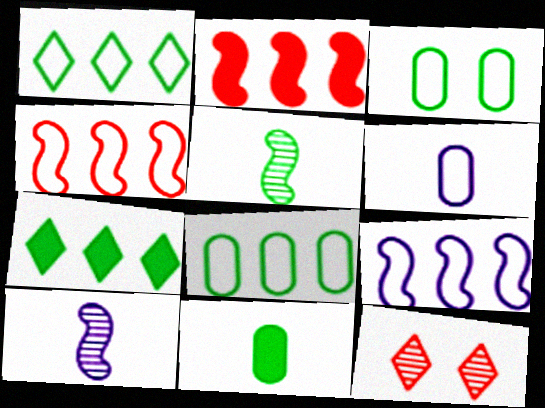[[3, 5, 7], 
[9, 11, 12]]